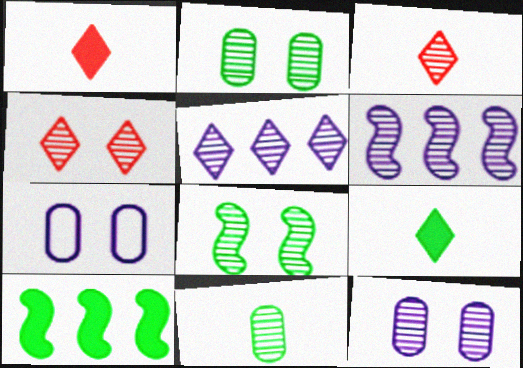[[2, 3, 6], 
[3, 7, 10], 
[4, 6, 11], 
[4, 8, 12]]